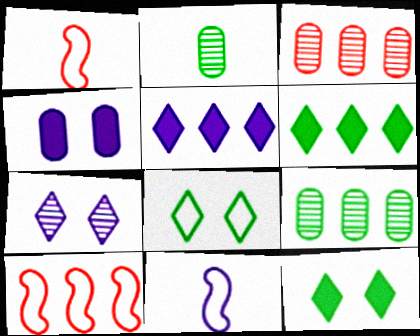[[3, 11, 12], 
[5, 9, 10]]